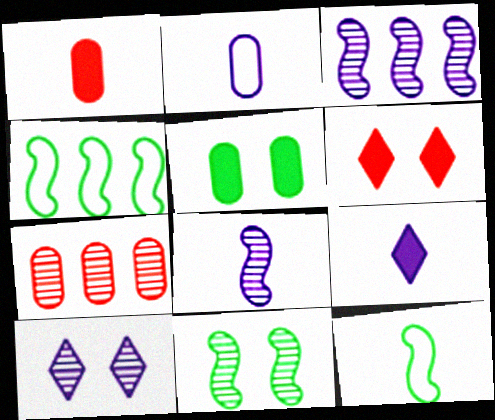[[1, 4, 10], 
[2, 5, 7], 
[2, 8, 9]]